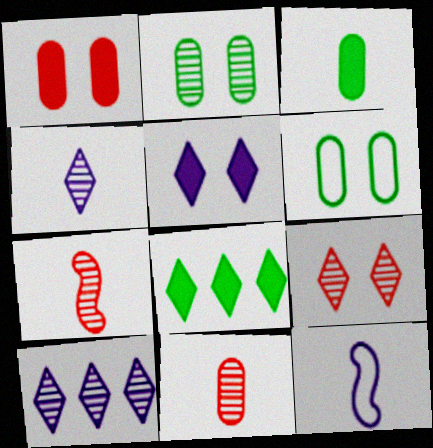[[2, 7, 10]]